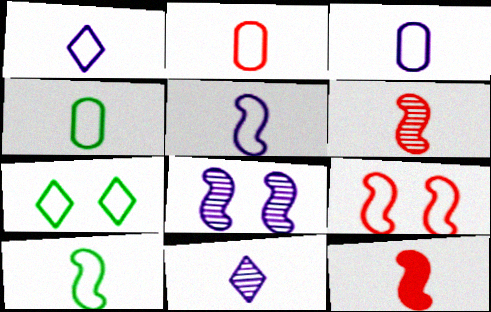[[1, 2, 10], 
[1, 3, 5], 
[2, 3, 4], 
[4, 11, 12]]